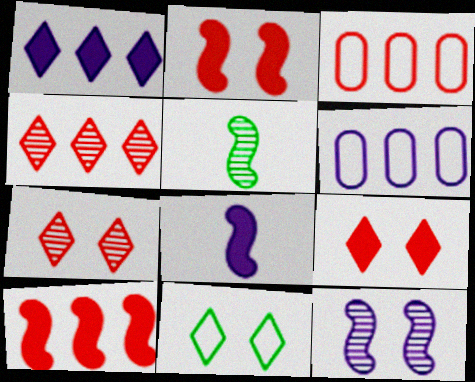[[3, 4, 10], 
[5, 6, 9]]